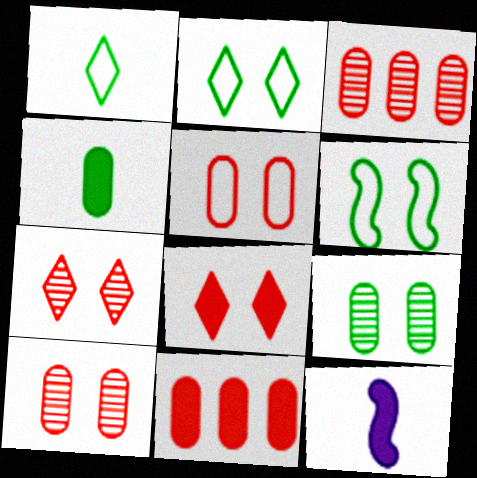[[2, 3, 12]]